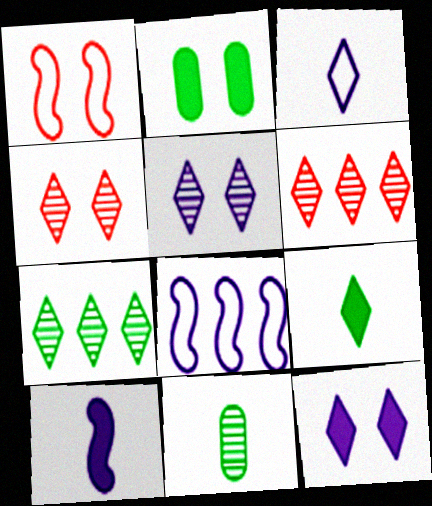[[1, 2, 5]]